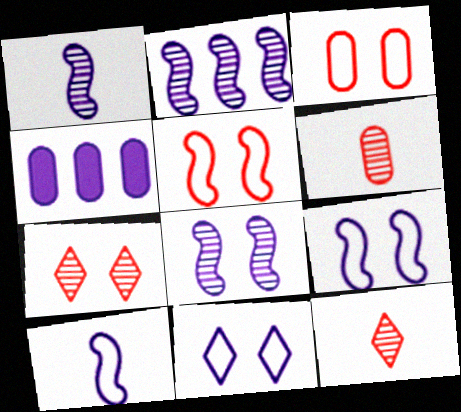[[1, 2, 8], 
[1, 4, 11]]